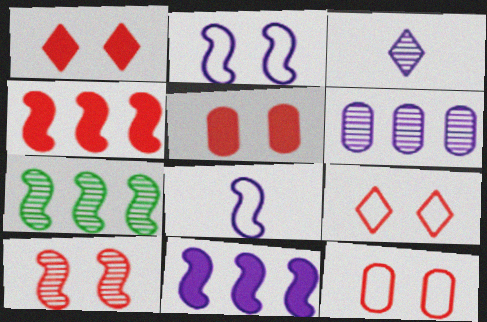[[1, 10, 12], 
[5, 9, 10]]